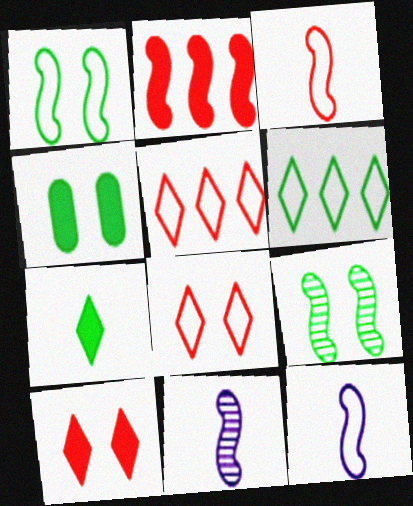[[1, 2, 11], 
[2, 9, 12], 
[4, 5, 11]]